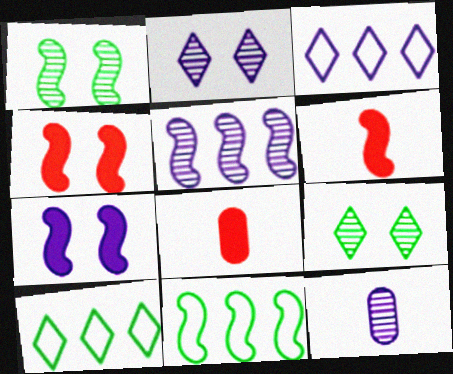[[1, 3, 8], 
[2, 5, 12], 
[2, 8, 11], 
[3, 7, 12], 
[4, 10, 12]]